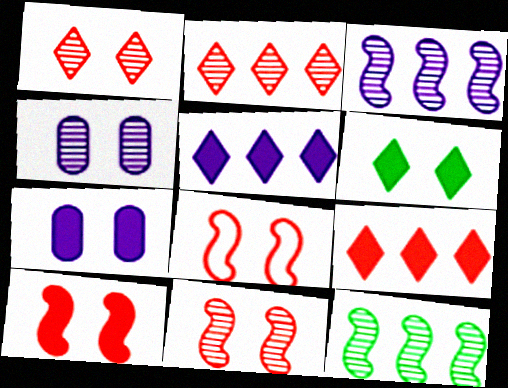[[4, 6, 8], 
[6, 7, 10], 
[8, 10, 11]]